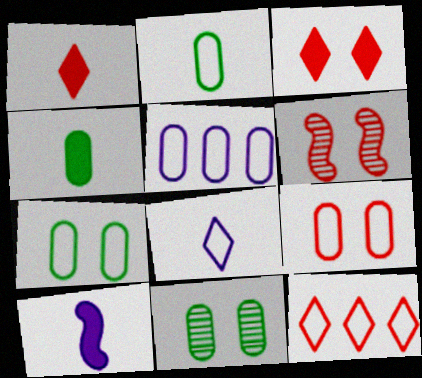[[1, 4, 10], 
[2, 5, 9], 
[3, 6, 9], 
[10, 11, 12]]